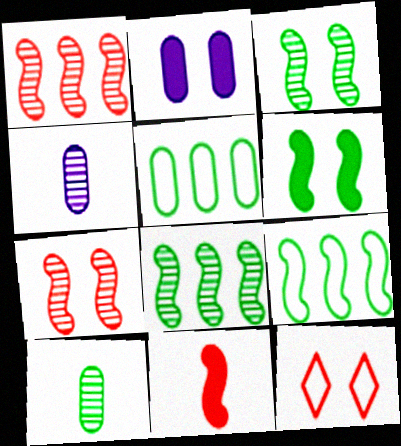[[2, 3, 12]]